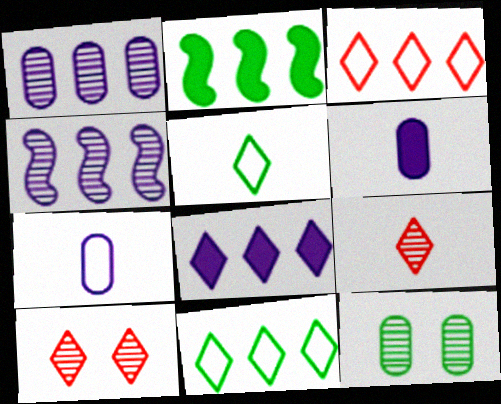[[1, 2, 3], 
[2, 5, 12], 
[2, 7, 10], 
[4, 9, 12], 
[5, 8, 10]]